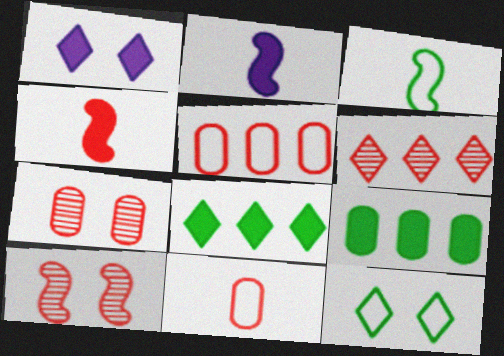[[1, 4, 9]]